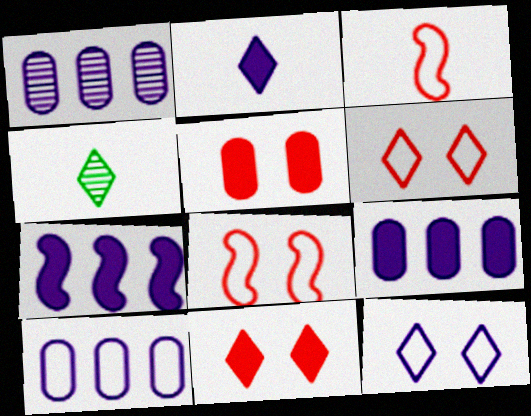[[1, 9, 10], 
[4, 8, 9]]